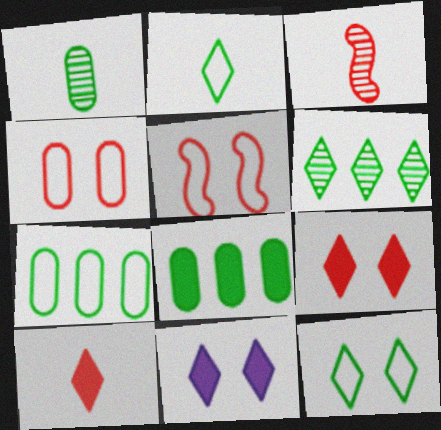[[3, 7, 11]]